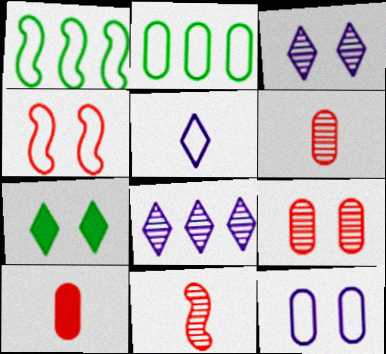[[1, 3, 10], 
[2, 4, 5]]